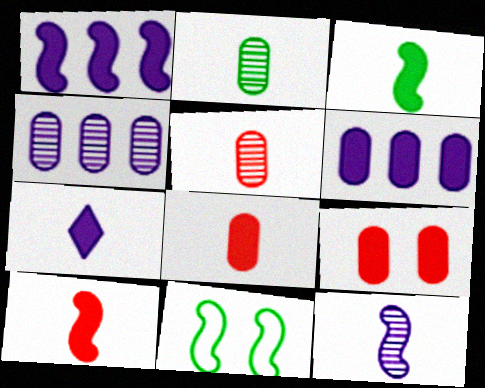[[3, 7, 8]]